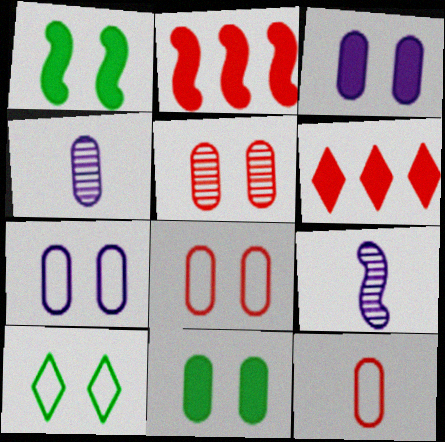[[2, 4, 10], 
[5, 7, 11]]